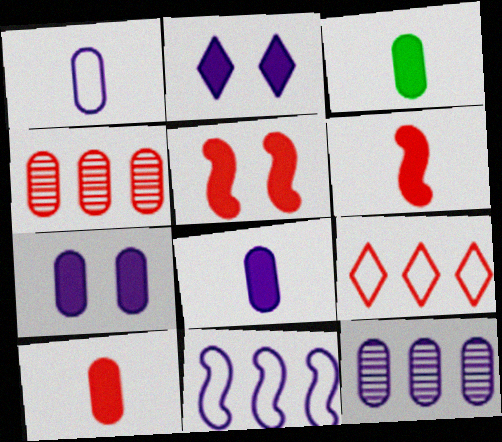[[1, 7, 12], 
[3, 8, 10]]